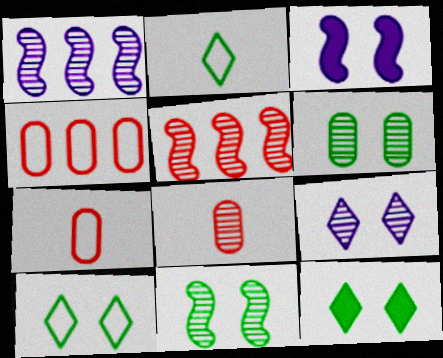[[1, 7, 12]]